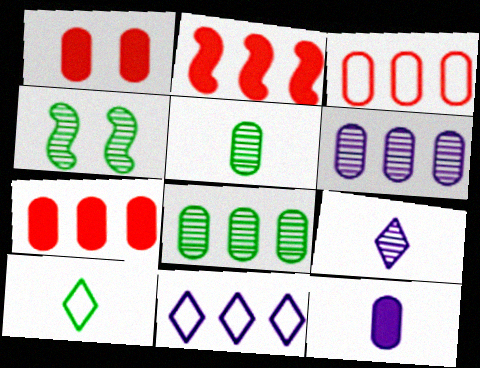[[2, 8, 11]]